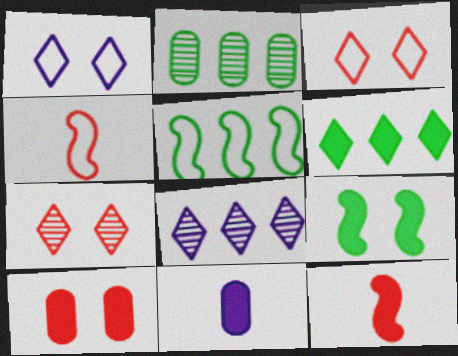[[1, 2, 12], 
[2, 5, 6], 
[5, 7, 11]]